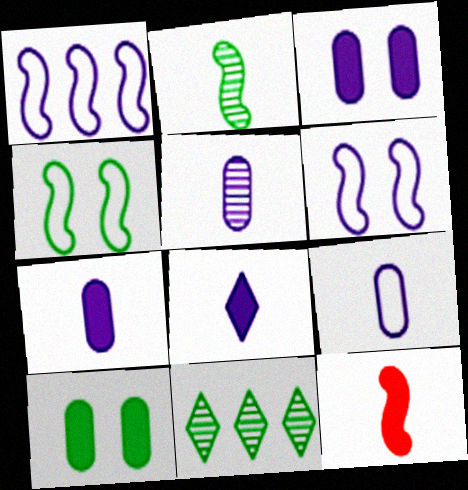[[5, 7, 9]]